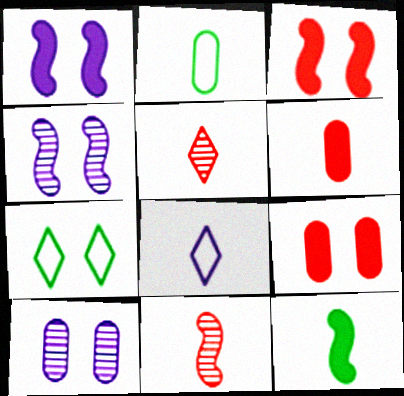[[3, 7, 10], 
[4, 7, 9]]